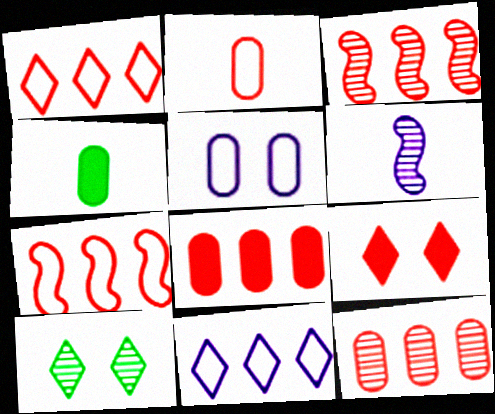[[1, 3, 8], 
[2, 3, 9], 
[4, 5, 12], 
[6, 10, 12]]